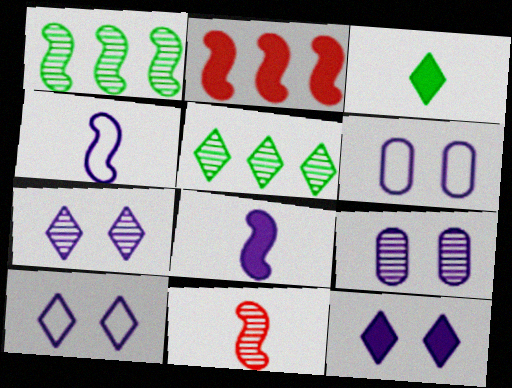[[5, 9, 11], 
[7, 10, 12]]